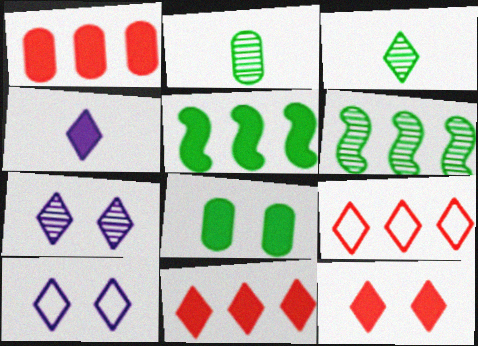[[3, 10, 11]]